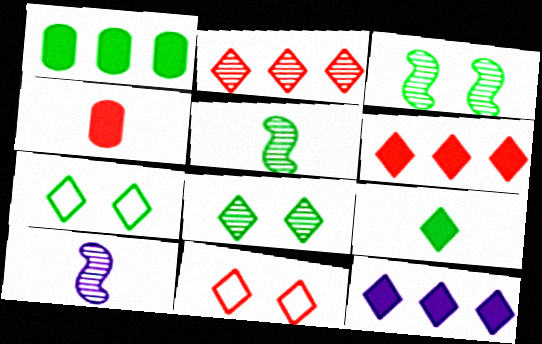[[1, 5, 7], 
[1, 10, 11]]